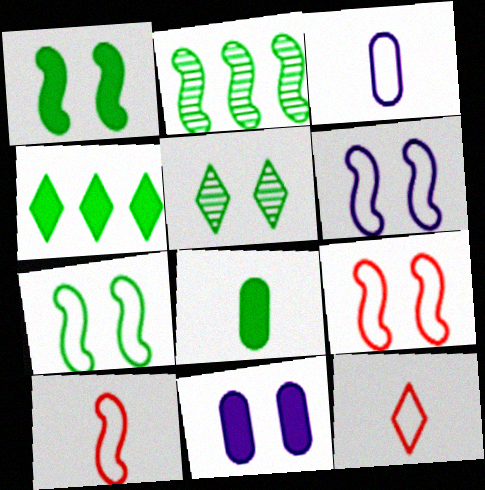[[1, 4, 8], 
[2, 11, 12], 
[5, 9, 11], 
[6, 7, 9]]